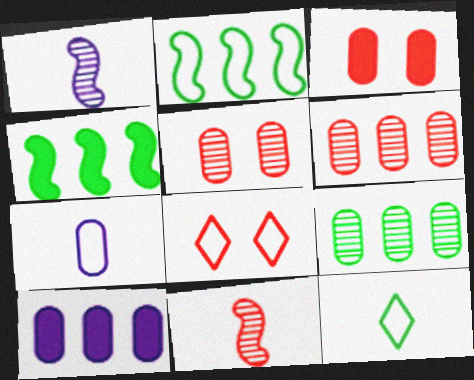[[2, 7, 8], 
[3, 7, 9]]